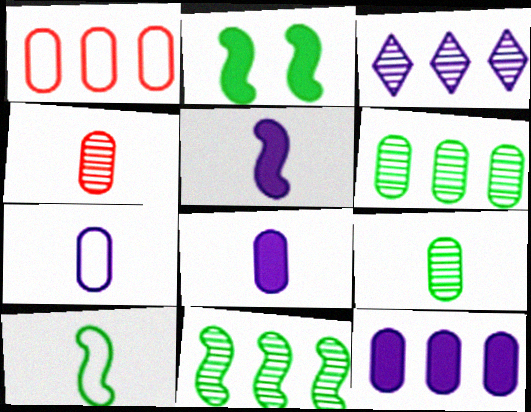[[1, 6, 12], 
[2, 10, 11]]